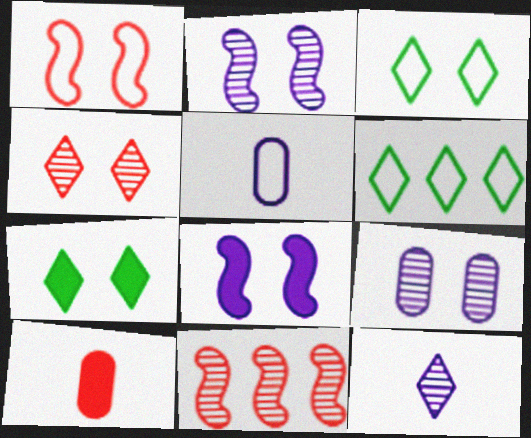[[1, 5, 6], 
[1, 7, 9], 
[2, 6, 10], 
[5, 7, 11]]